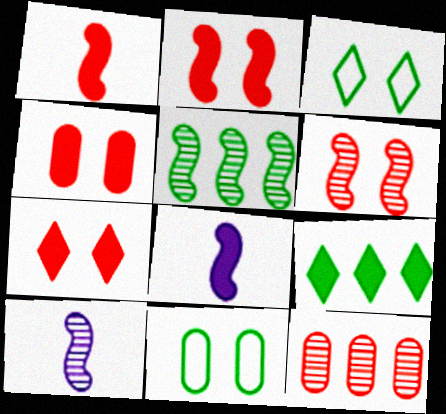[[2, 4, 7], 
[3, 8, 12], 
[4, 8, 9], 
[5, 6, 10]]